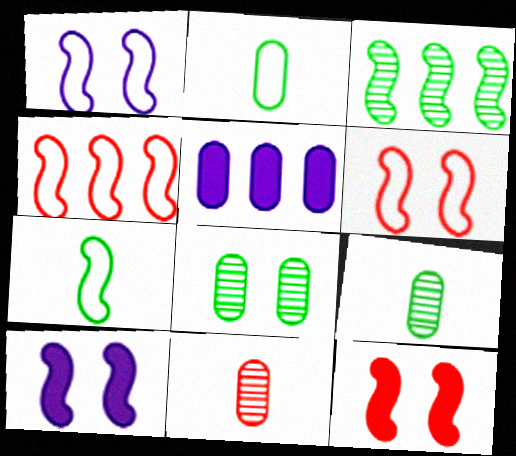[[1, 4, 7]]